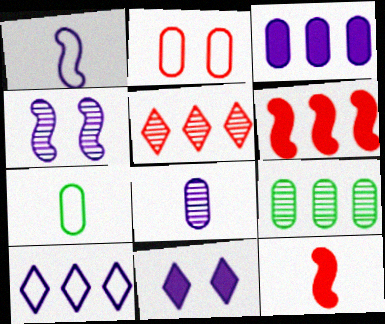[[2, 5, 12], 
[6, 9, 10]]